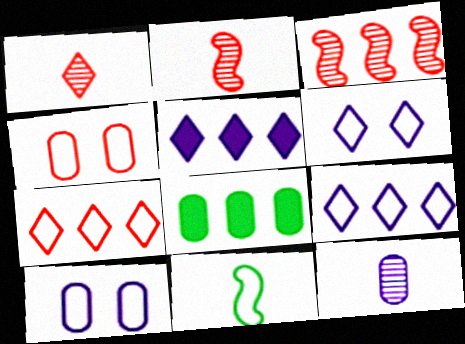[[2, 6, 8], 
[3, 8, 9], 
[4, 8, 12], 
[4, 9, 11], 
[7, 10, 11]]